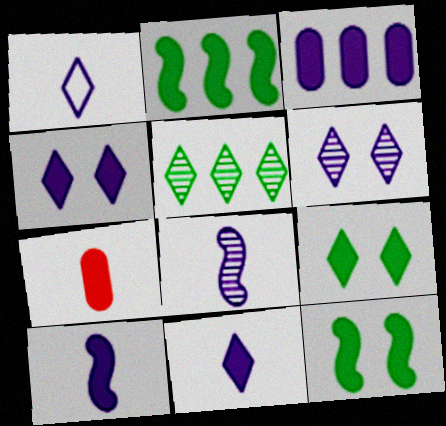[[2, 4, 7], 
[3, 4, 10]]